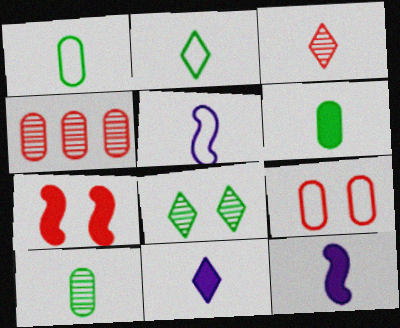[[1, 3, 12], 
[1, 6, 10], 
[2, 3, 11], 
[3, 5, 6]]